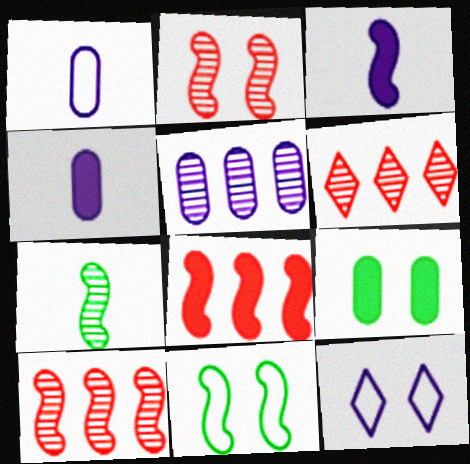[[2, 9, 12], 
[3, 5, 12], 
[3, 10, 11], 
[4, 6, 11]]